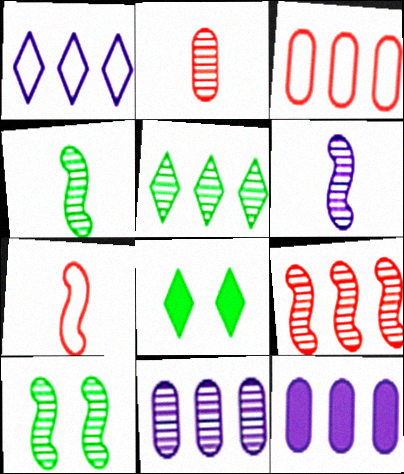[[3, 6, 8], 
[5, 9, 11], 
[6, 9, 10], 
[7, 8, 11]]